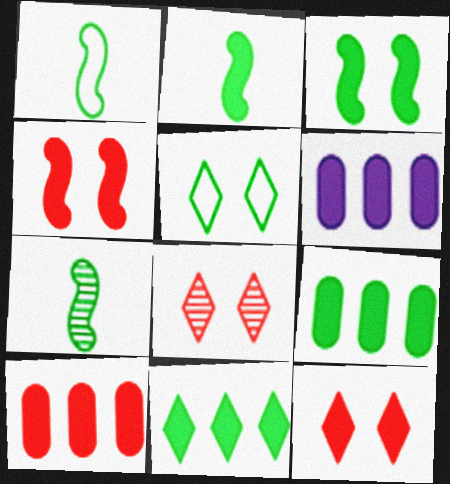[[1, 2, 7], 
[1, 6, 8], 
[2, 6, 12], 
[5, 7, 9], 
[6, 9, 10]]